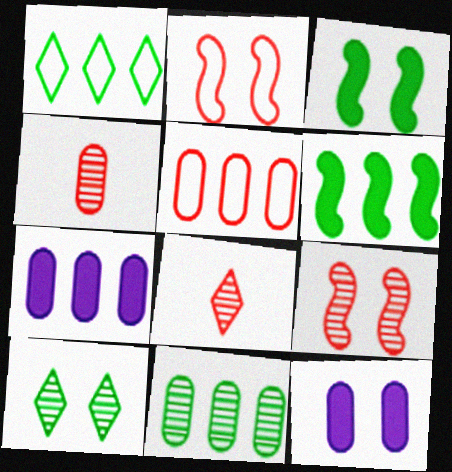[[1, 6, 11], 
[2, 10, 12], 
[5, 7, 11]]